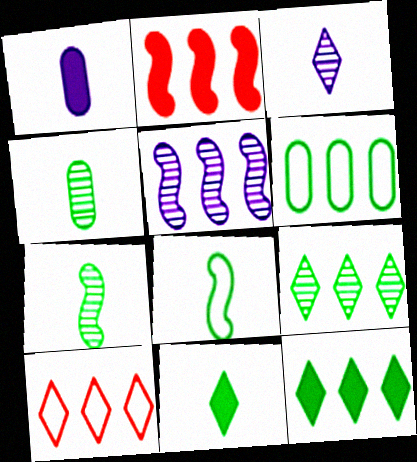[[4, 8, 11]]